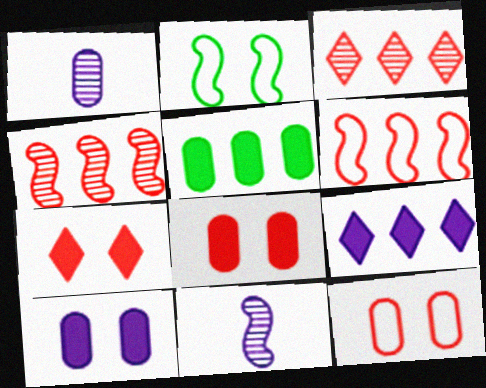[[1, 5, 12]]